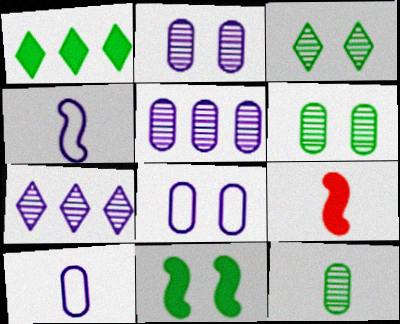[]